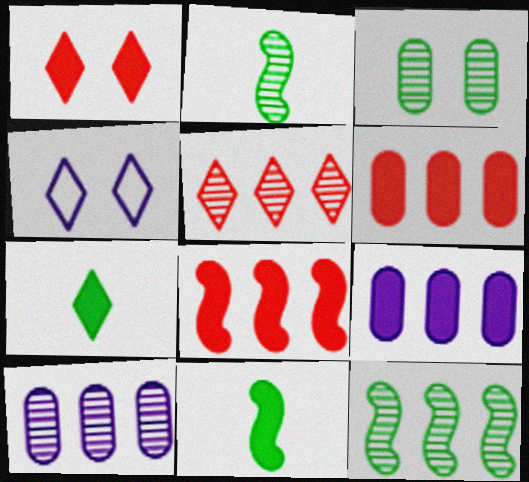[[1, 9, 11], 
[2, 4, 6], 
[4, 5, 7], 
[5, 10, 12]]